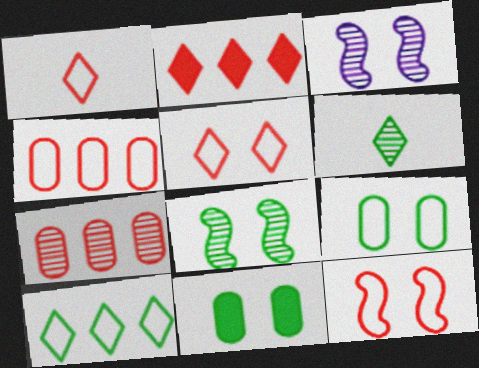[[1, 4, 12], 
[3, 5, 11], 
[3, 6, 7]]